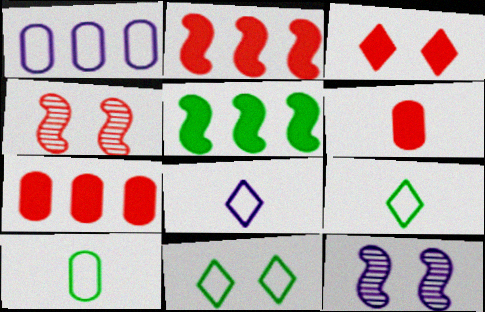[[2, 3, 6], 
[7, 9, 12]]